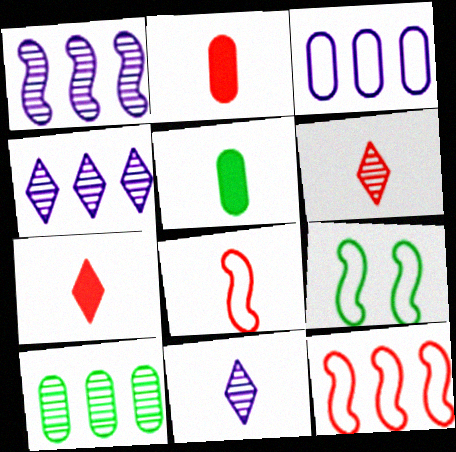[[2, 4, 9], 
[2, 6, 8], 
[5, 8, 11]]